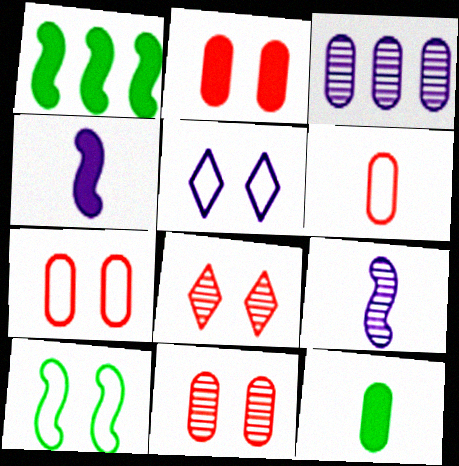[[2, 7, 11], 
[3, 4, 5], 
[3, 7, 12], 
[5, 7, 10]]